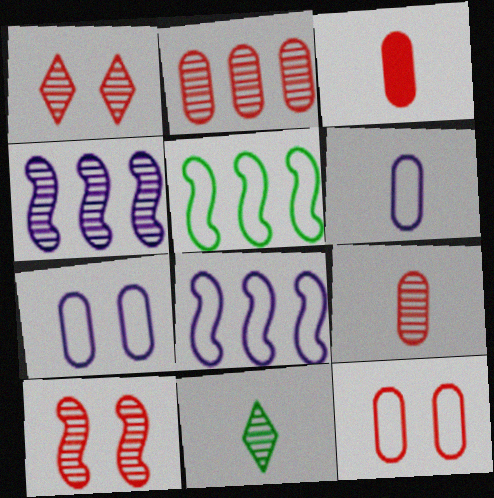[[2, 3, 12]]